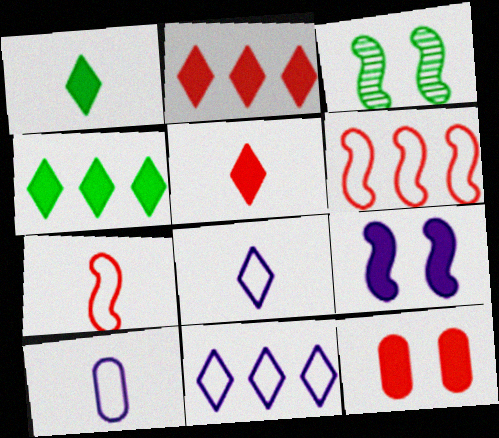[[2, 3, 10]]